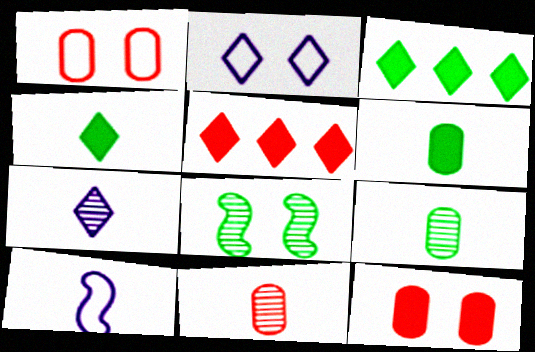[[2, 8, 12], 
[4, 10, 11]]